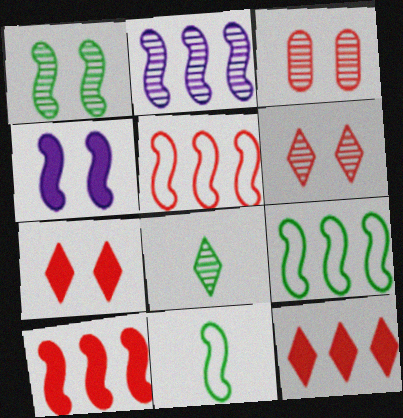[[2, 3, 8], 
[2, 9, 10]]